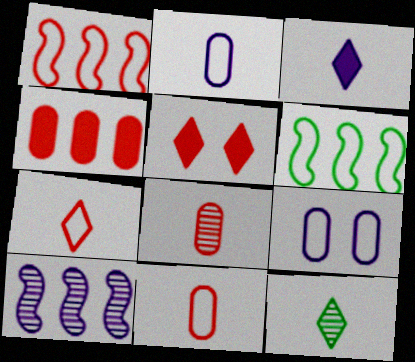[[1, 5, 8], 
[3, 7, 12], 
[3, 9, 10], 
[6, 7, 9]]